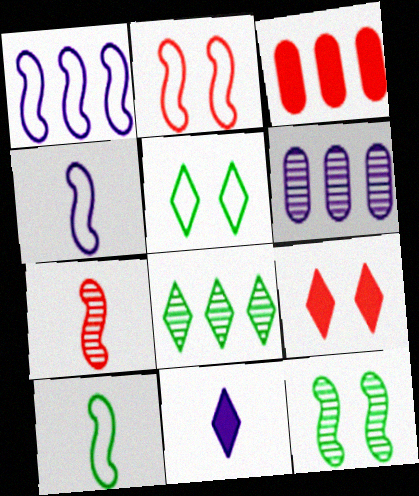[[1, 2, 10], 
[1, 3, 8], 
[6, 9, 10]]